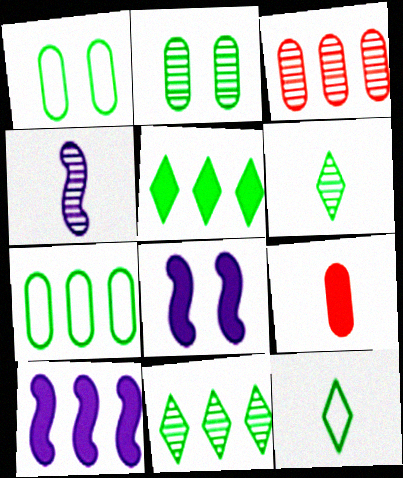[[3, 8, 12], 
[4, 9, 12], 
[5, 8, 9]]